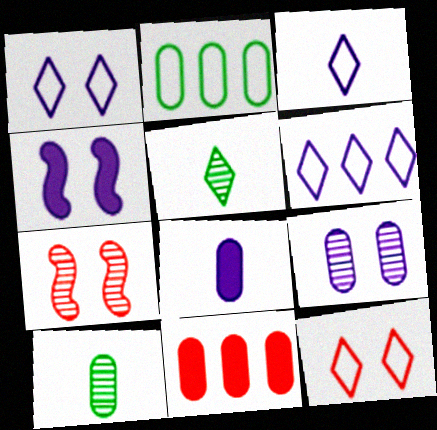[[1, 3, 6], 
[1, 4, 9]]